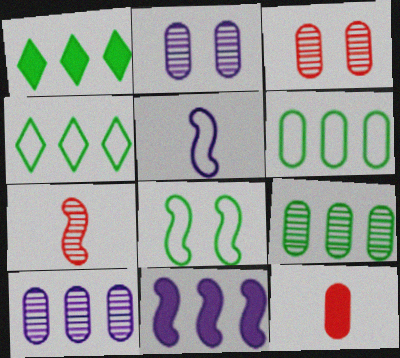[[1, 3, 5], 
[2, 6, 12], 
[7, 8, 11]]